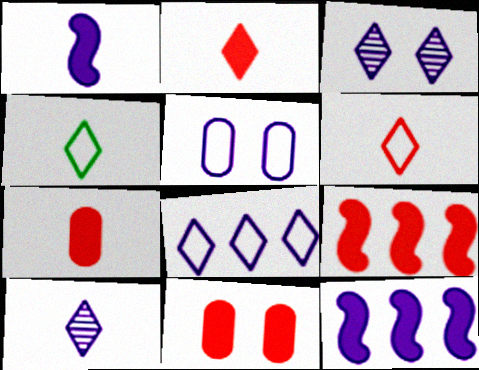[[2, 4, 10], 
[2, 9, 11], 
[5, 10, 12]]